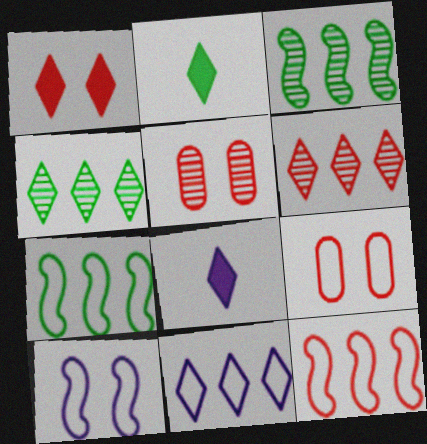[[3, 8, 9], 
[5, 7, 8]]